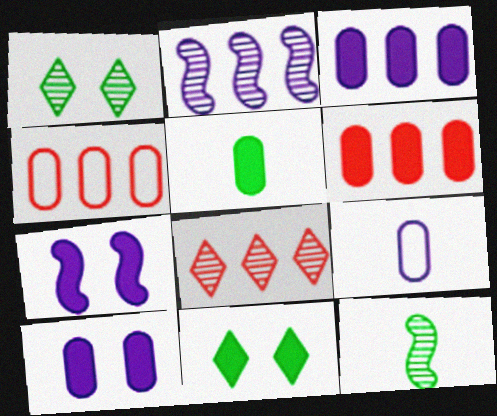[[5, 6, 10]]